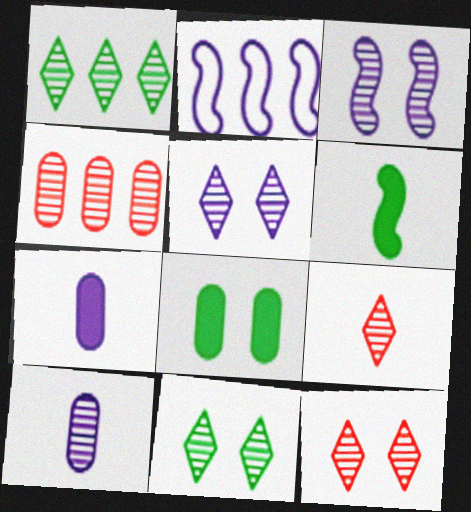[[1, 5, 9], 
[2, 5, 7], 
[2, 8, 9], 
[5, 11, 12]]